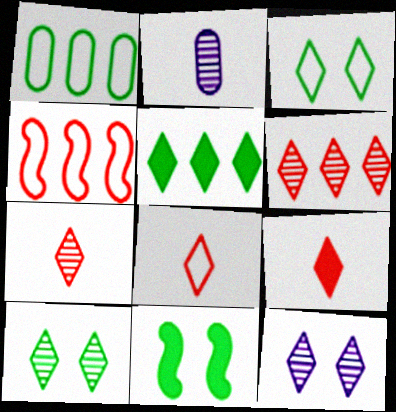[[5, 8, 12], 
[7, 8, 9]]